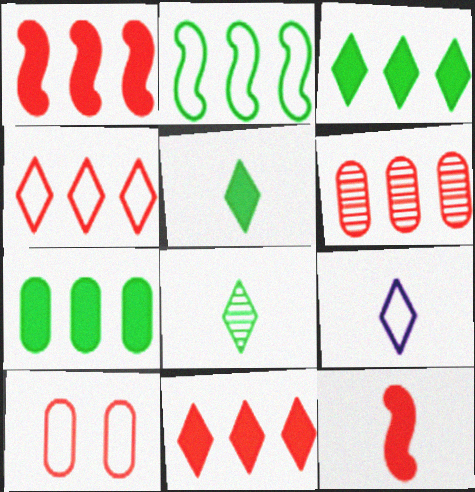[[1, 4, 6], 
[2, 9, 10]]